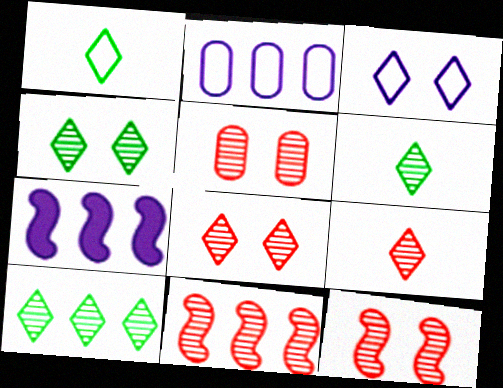[[1, 5, 7], 
[4, 6, 10], 
[5, 8, 12], 
[5, 9, 11]]